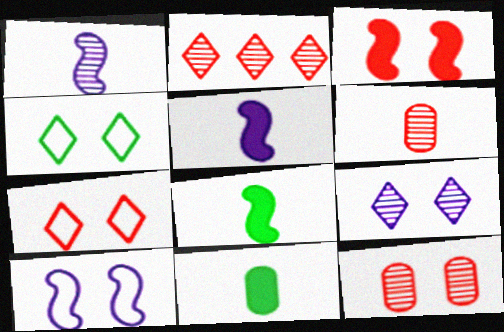[[2, 10, 11], 
[3, 7, 12]]